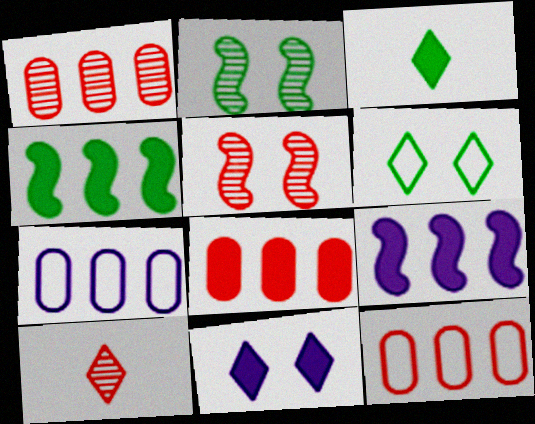[[1, 5, 10], 
[1, 8, 12], 
[3, 5, 7]]